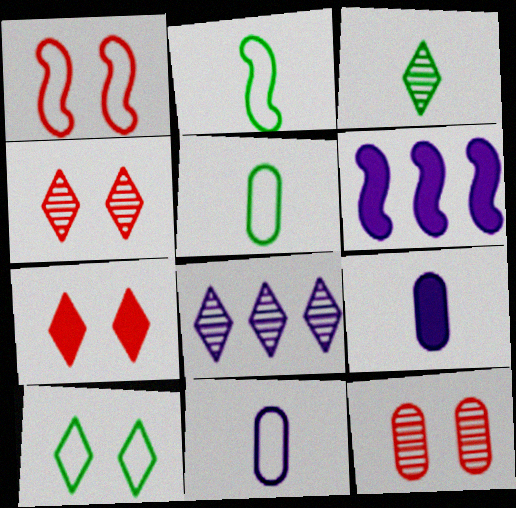[[1, 7, 12], 
[3, 4, 8], 
[4, 5, 6]]